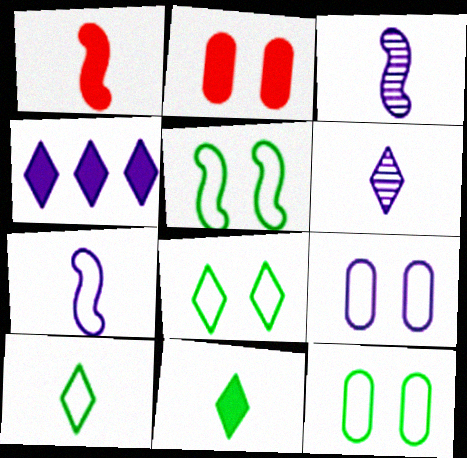[[3, 4, 9], 
[5, 8, 12]]